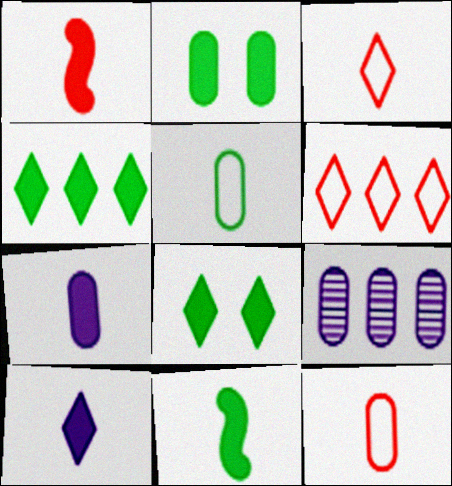[[2, 4, 11], 
[2, 9, 12]]